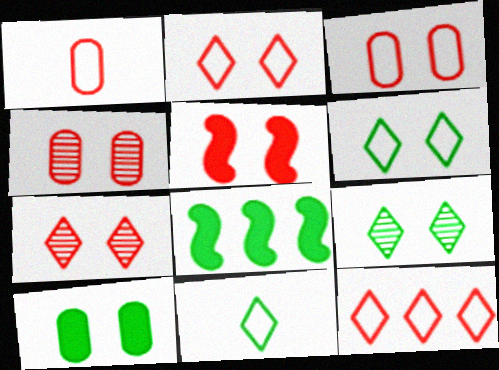[[2, 4, 5], 
[3, 5, 7]]